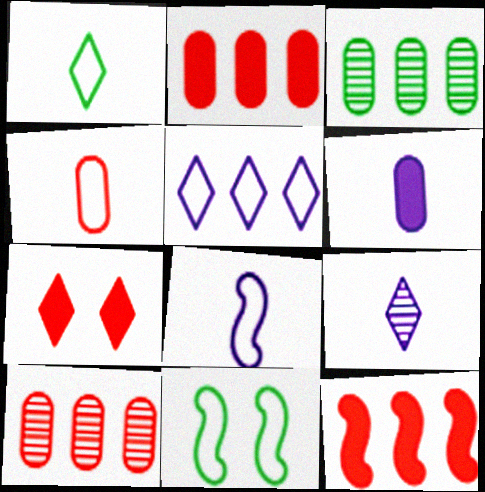[[1, 4, 8], 
[2, 9, 11], 
[3, 5, 12], 
[3, 7, 8], 
[4, 5, 11], 
[6, 8, 9]]